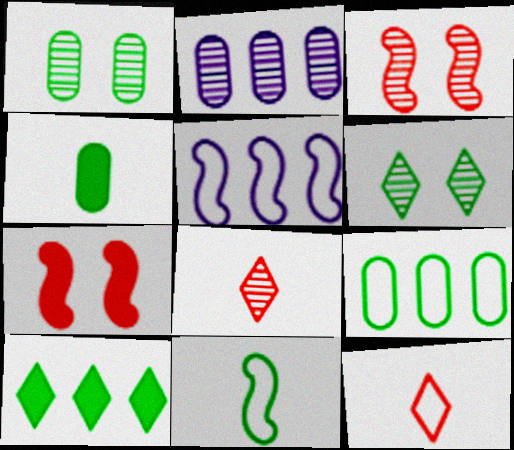[[1, 4, 9], 
[1, 10, 11]]